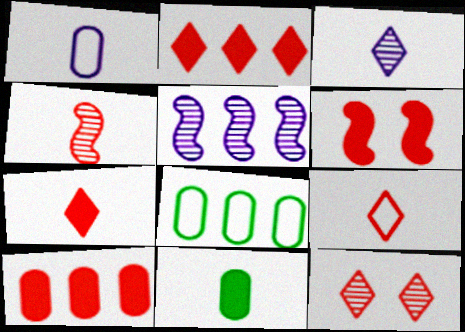[[2, 5, 8], 
[2, 9, 12], 
[3, 6, 8], 
[6, 7, 10]]